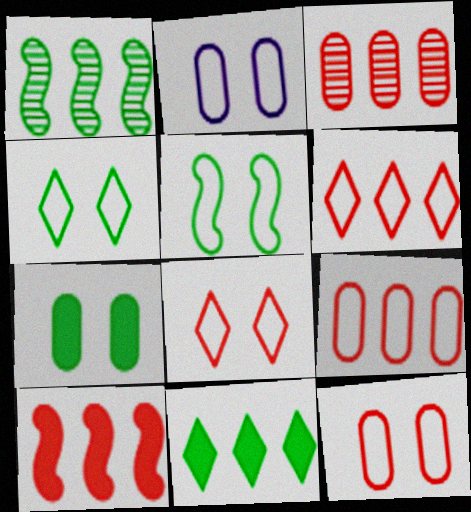[[2, 5, 8], 
[3, 6, 10]]